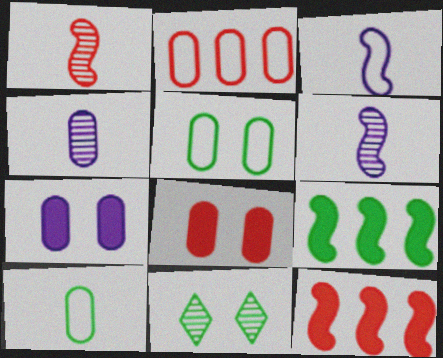[[9, 10, 11]]